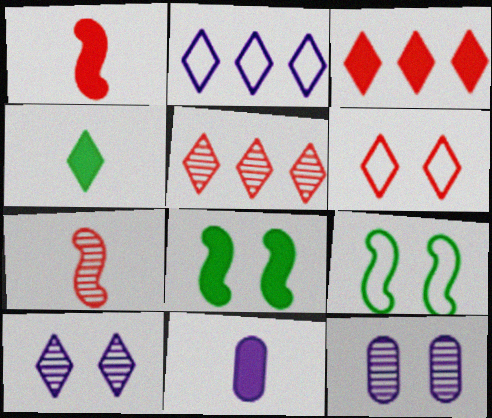[[1, 4, 11], 
[3, 8, 11], 
[5, 9, 11], 
[6, 8, 12]]